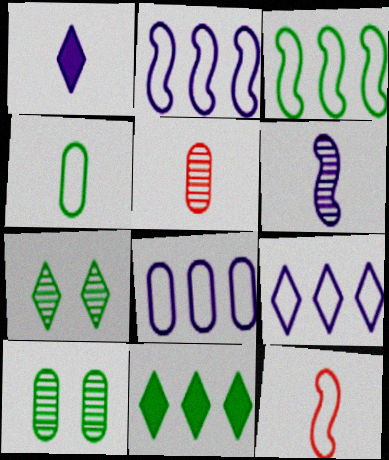[[2, 8, 9]]